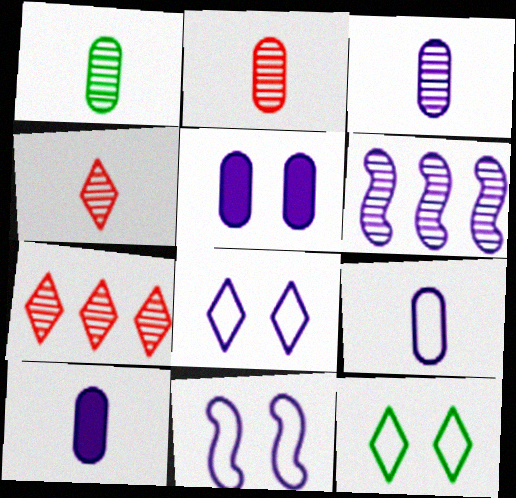[[1, 2, 3], 
[3, 9, 10], 
[6, 8, 10]]